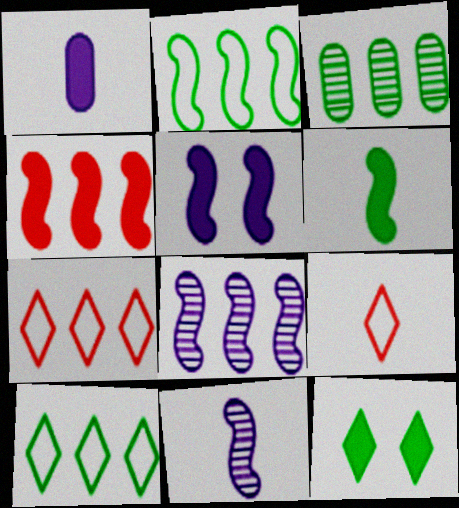[[1, 4, 12], 
[2, 4, 8], 
[3, 5, 9], 
[4, 5, 6]]